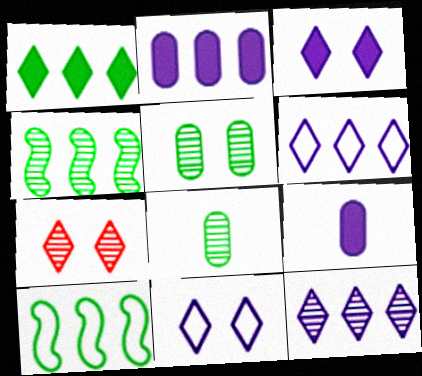[[7, 9, 10]]